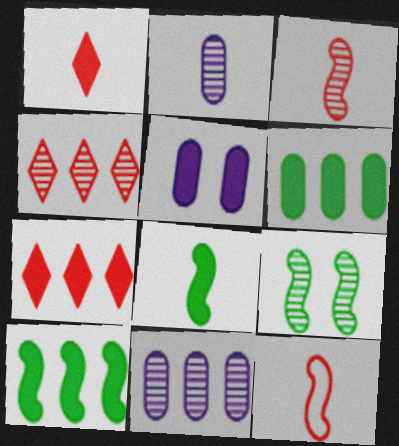[[1, 5, 10], 
[2, 4, 9], 
[5, 7, 8]]